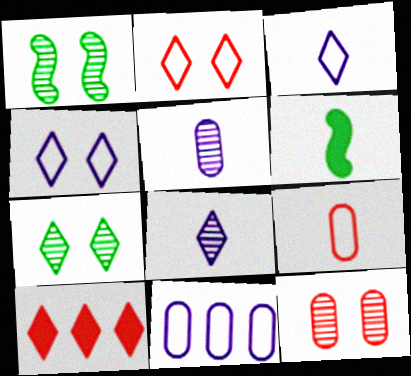[[3, 7, 10], 
[6, 8, 9]]